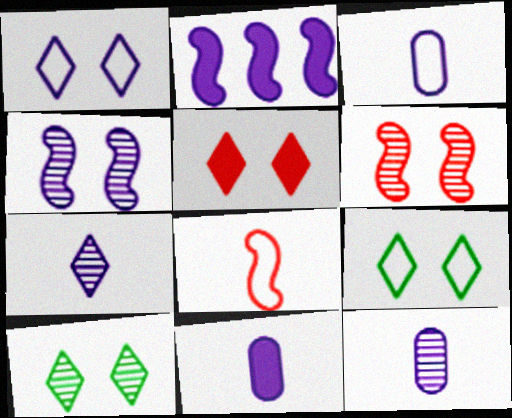[[1, 2, 12], 
[1, 5, 10], 
[3, 11, 12]]